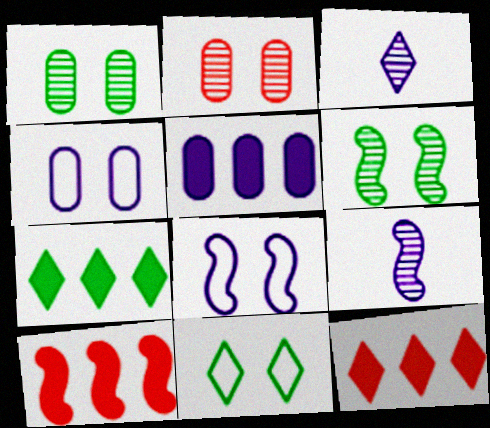[[3, 5, 8], 
[3, 11, 12], 
[5, 7, 10]]